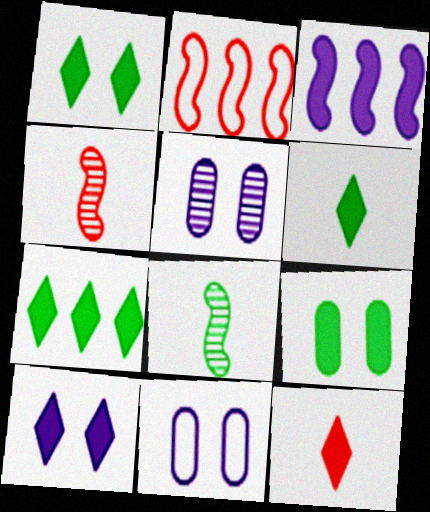[[1, 6, 7], 
[2, 5, 6], 
[3, 9, 12], 
[4, 7, 11], 
[7, 10, 12]]